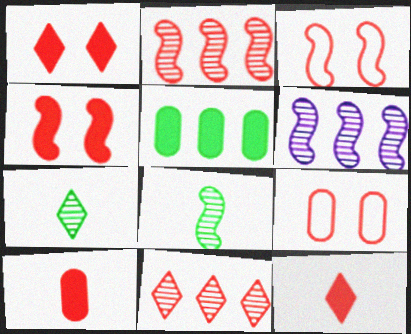[[2, 9, 12], 
[3, 10, 11]]